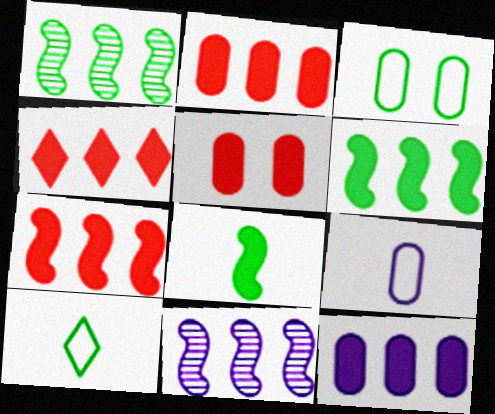[[2, 4, 7], 
[4, 6, 12], 
[5, 10, 11]]